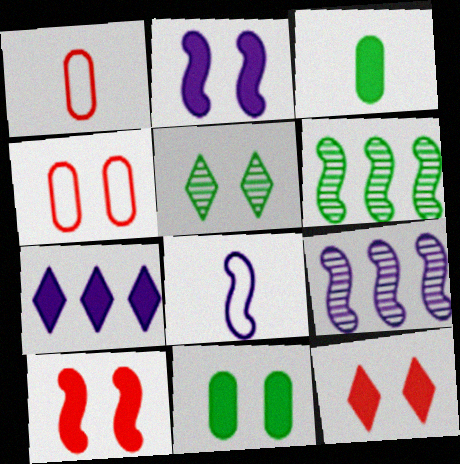[[2, 4, 5], 
[2, 8, 9], 
[2, 11, 12], 
[3, 7, 10], 
[6, 8, 10]]